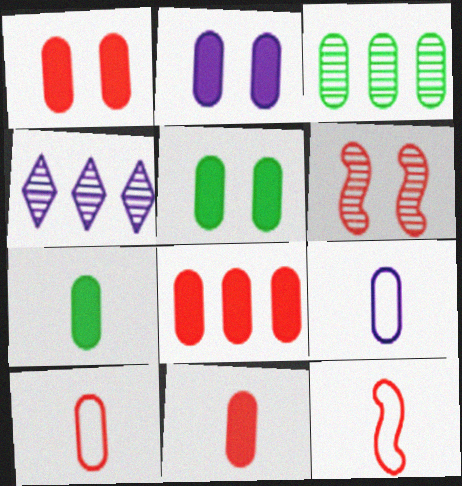[[1, 2, 5], 
[1, 3, 9], 
[1, 8, 11], 
[2, 3, 10], 
[2, 7, 8], 
[4, 5, 12]]